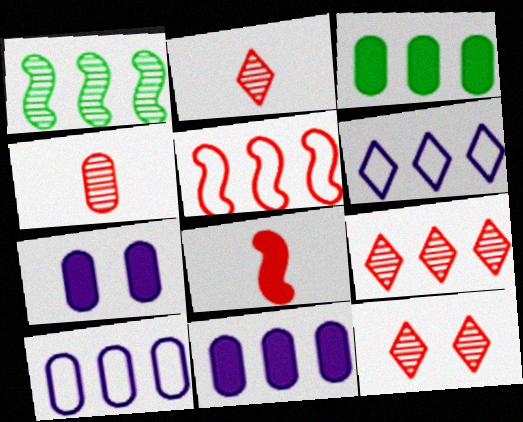[[2, 9, 12]]